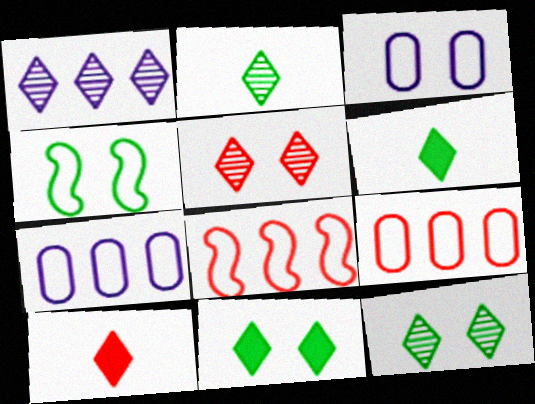[[1, 2, 5]]